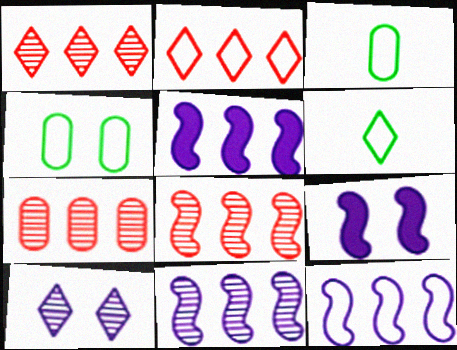[[1, 3, 9], 
[1, 7, 8], 
[5, 11, 12], 
[6, 7, 9]]